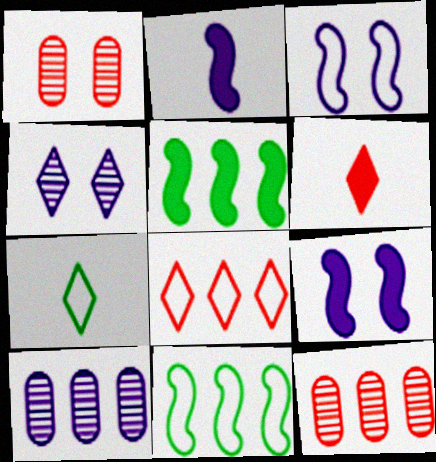[[5, 8, 10], 
[7, 9, 12]]